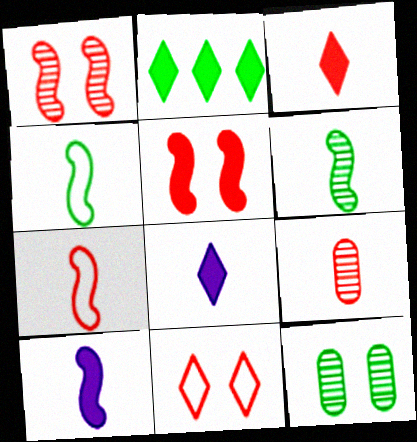[[2, 4, 12], 
[3, 7, 9], 
[4, 8, 9], 
[6, 7, 10]]